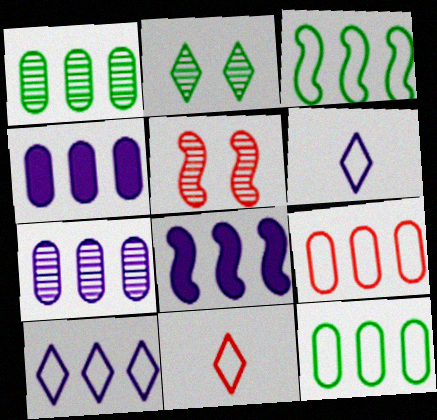[[1, 4, 9], 
[3, 9, 10], 
[7, 8, 10]]